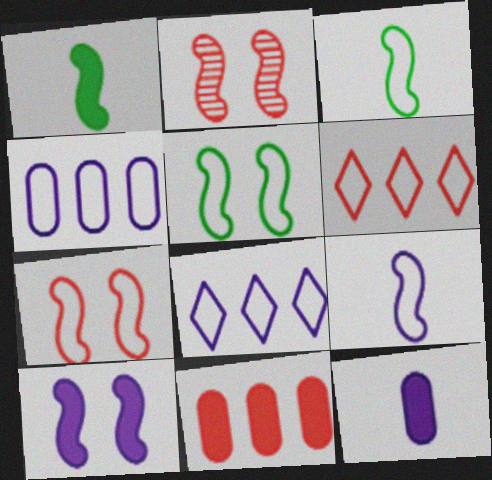[[2, 5, 10]]